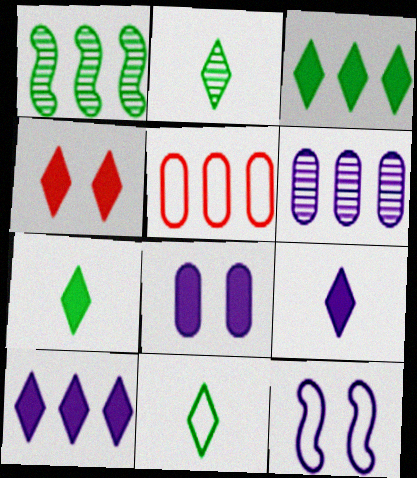[[1, 5, 10], 
[2, 7, 11], 
[3, 4, 9], 
[4, 7, 10], 
[5, 11, 12], 
[6, 9, 12]]